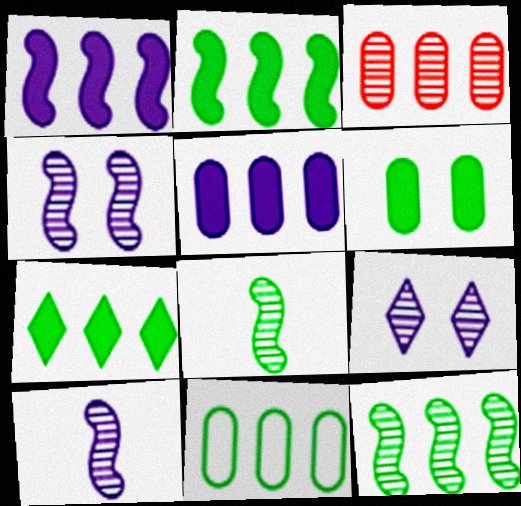[[3, 5, 11], 
[3, 8, 9], 
[7, 11, 12]]